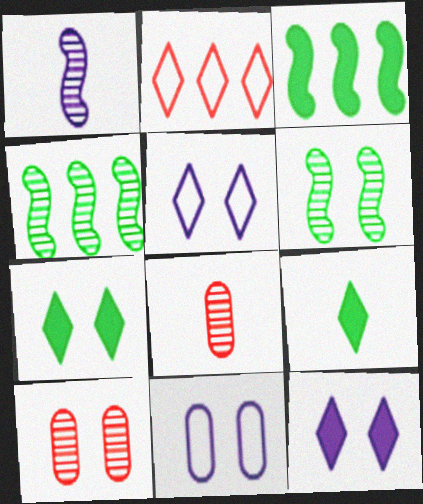[[3, 5, 8]]